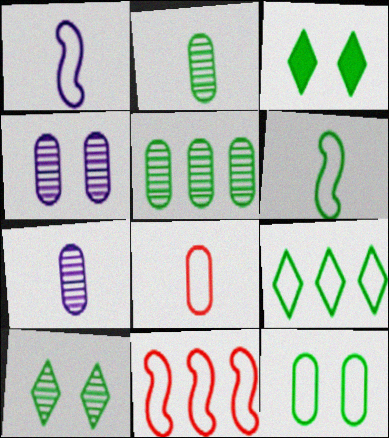[[3, 5, 6], 
[3, 7, 11], 
[6, 9, 12]]